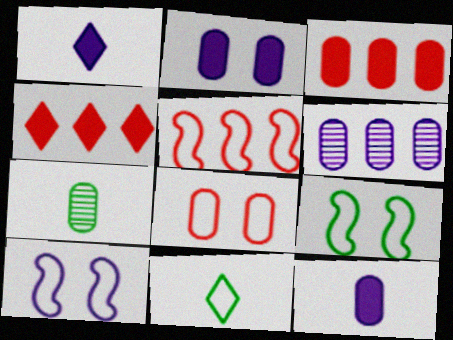[[1, 6, 10], 
[4, 7, 10]]